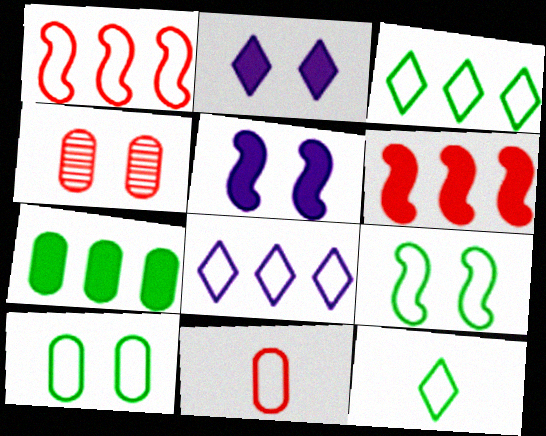[[2, 4, 9], 
[8, 9, 11]]